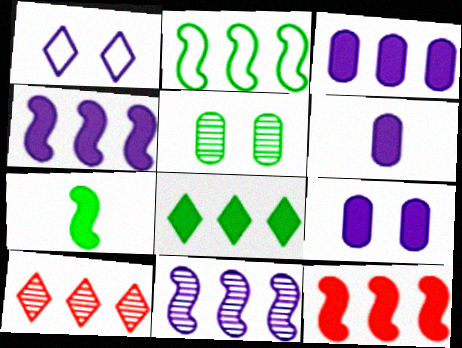[[1, 6, 11], 
[2, 3, 10], 
[2, 11, 12], 
[3, 6, 9], 
[3, 8, 12]]